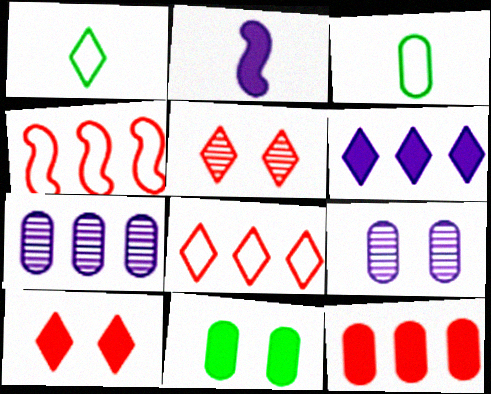[[1, 5, 6], 
[3, 9, 12]]